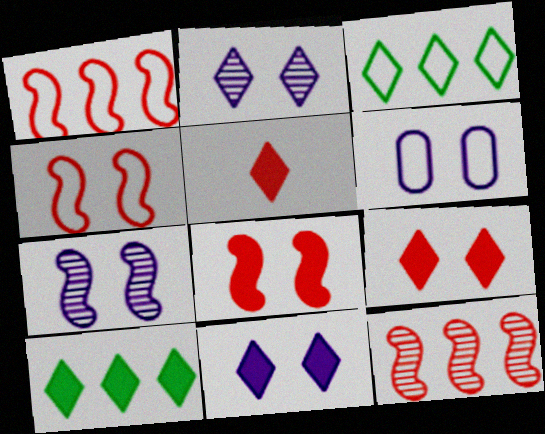[[2, 3, 5], 
[5, 10, 11], 
[6, 7, 11]]